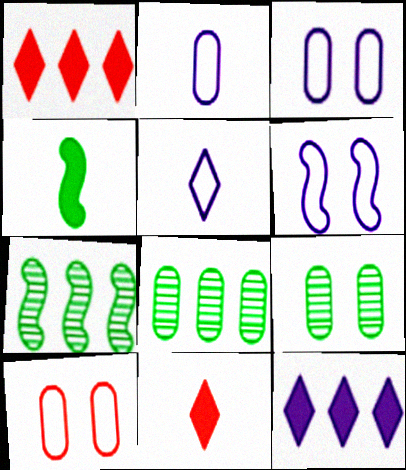[[3, 7, 11], 
[6, 8, 11]]